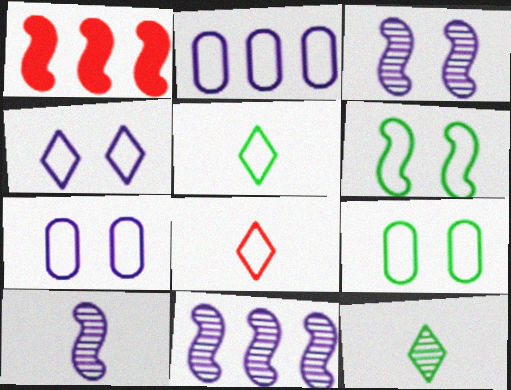[[1, 6, 10], 
[1, 7, 12], 
[2, 6, 8], 
[3, 10, 11]]